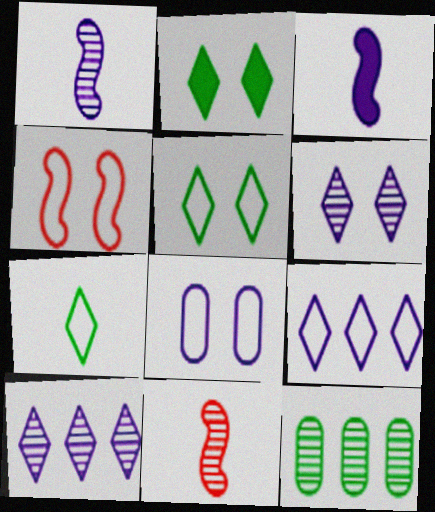[[3, 8, 10], 
[4, 5, 8], 
[6, 11, 12]]